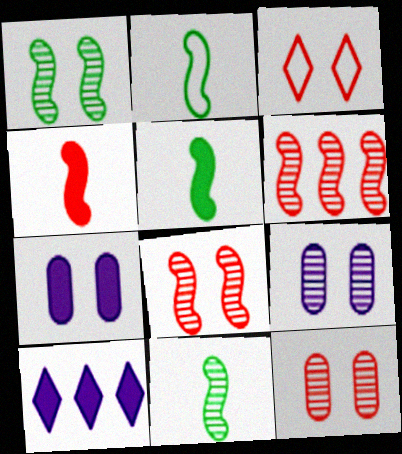[[1, 3, 7], 
[2, 5, 11], 
[2, 10, 12]]